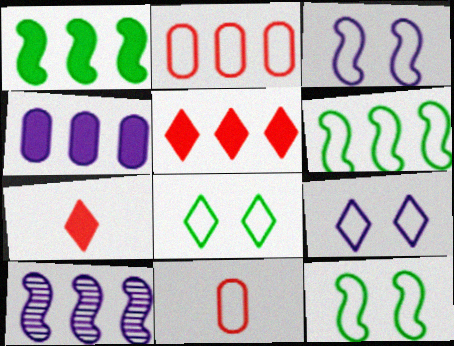[[1, 4, 5], 
[6, 9, 11]]